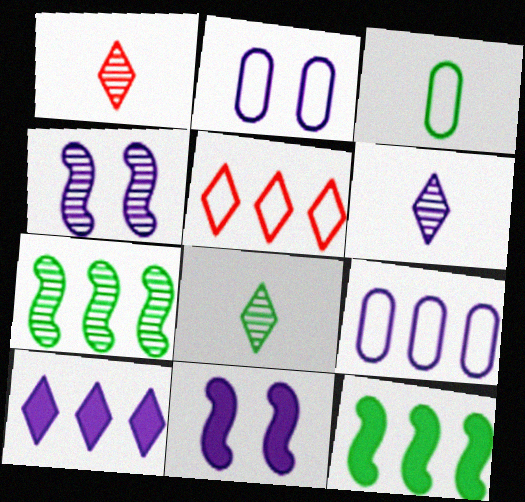[[1, 2, 12], 
[1, 6, 8], 
[6, 9, 11]]